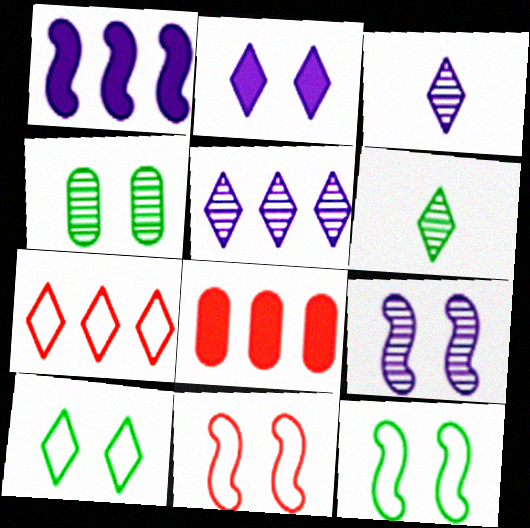[[2, 4, 11], 
[2, 6, 7], 
[3, 8, 12]]